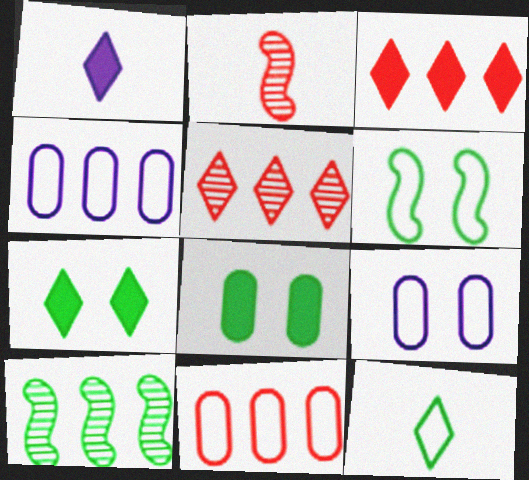[[1, 3, 7], 
[2, 4, 7], 
[3, 4, 10], 
[8, 10, 12]]